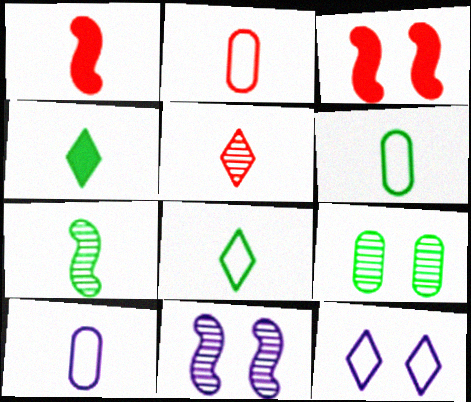[[1, 2, 5], 
[2, 6, 10], 
[3, 9, 12], 
[4, 6, 7]]